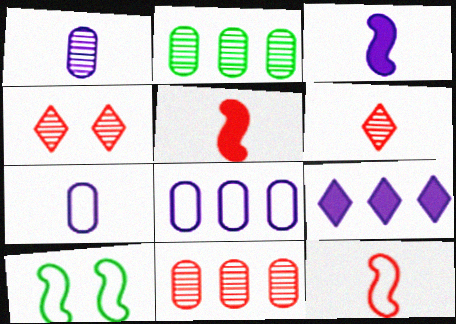[]